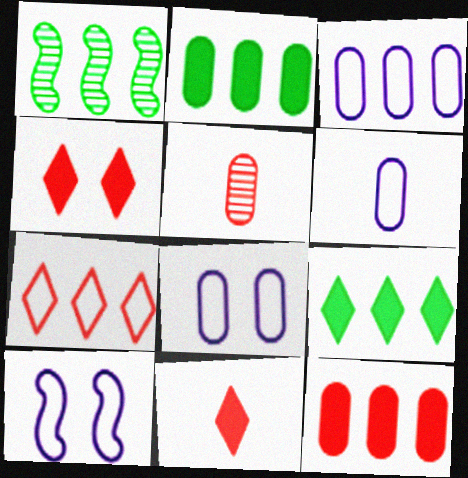[[1, 4, 6], 
[1, 8, 11], 
[2, 5, 8], 
[3, 6, 8], 
[5, 9, 10]]